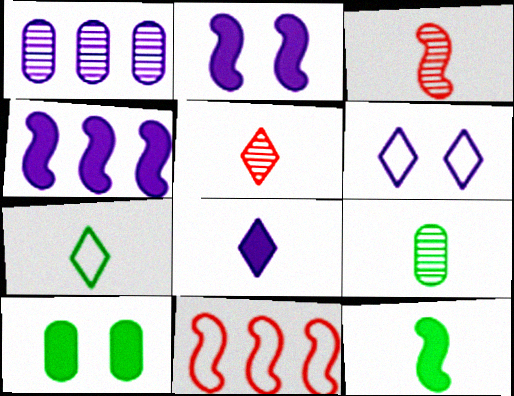[[5, 7, 8], 
[7, 9, 12]]